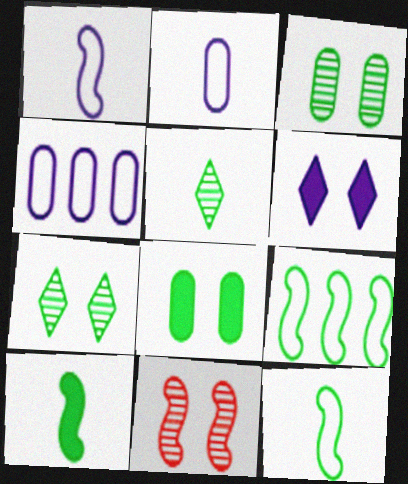[[5, 8, 9]]